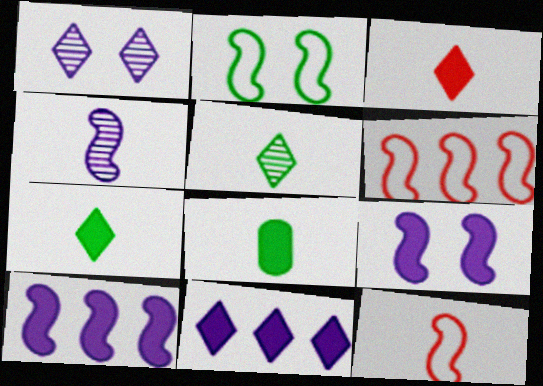[[1, 6, 8]]